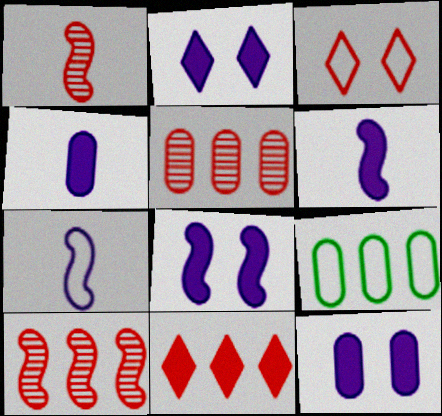[[1, 2, 9], 
[2, 8, 12], 
[3, 7, 9]]